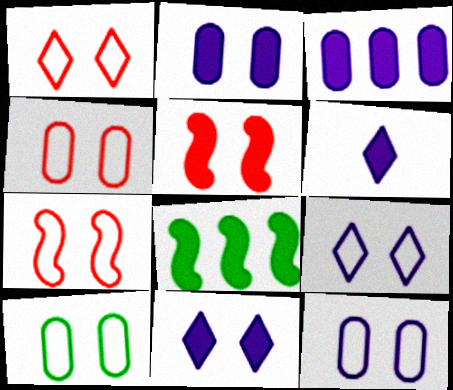[[1, 4, 7], 
[4, 10, 12], 
[7, 9, 10]]